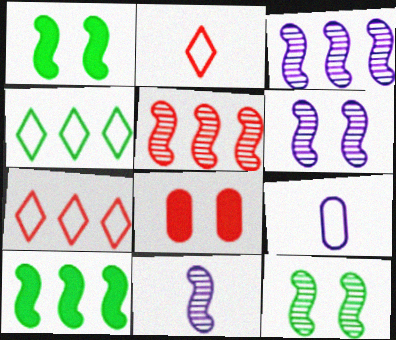[[2, 5, 8], 
[3, 6, 11], 
[4, 8, 11], 
[5, 11, 12]]